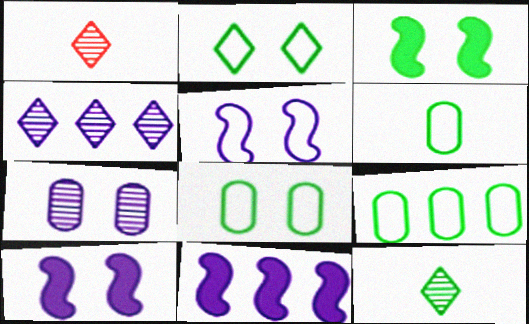[[1, 8, 11], 
[1, 9, 10], 
[3, 9, 12], 
[6, 8, 9]]